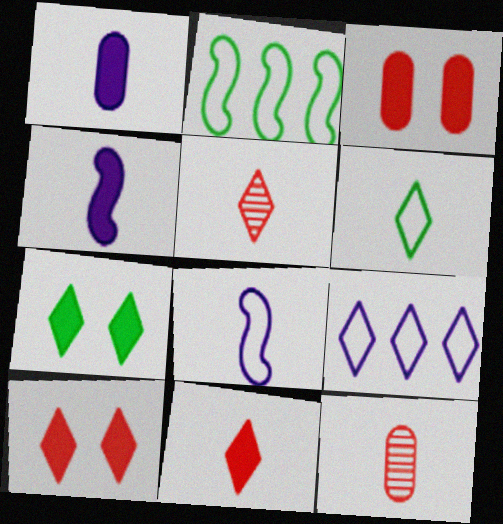[[4, 6, 12], 
[5, 7, 9]]